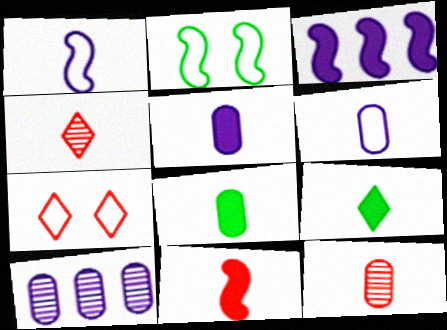[[1, 4, 8], 
[1, 9, 12], 
[5, 9, 11], 
[6, 8, 12]]